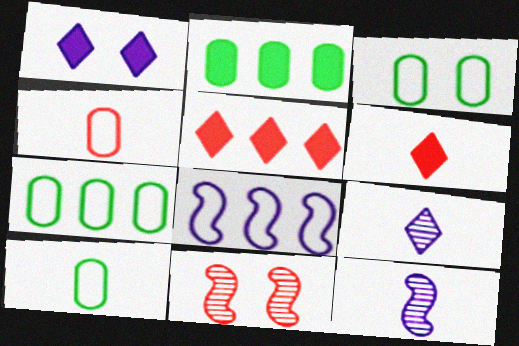[[1, 3, 11], 
[3, 5, 12], 
[3, 7, 10], 
[4, 5, 11], 
[6, 10, 12]]